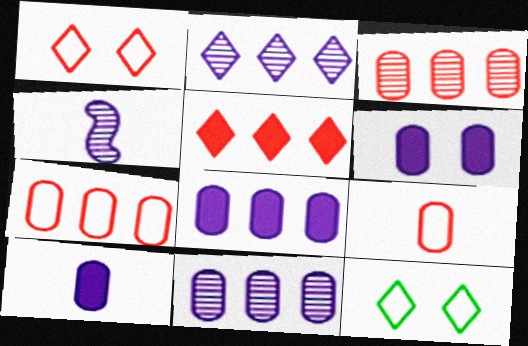[[6, 8, 10]]